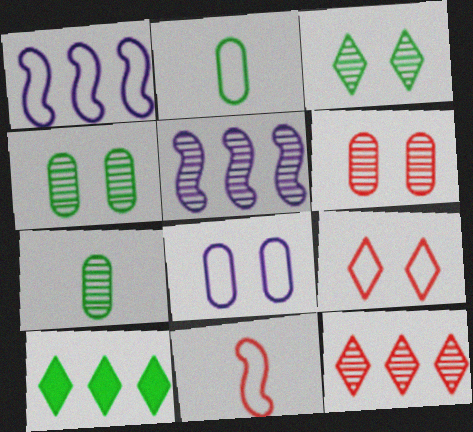[[1, 2, 9]]